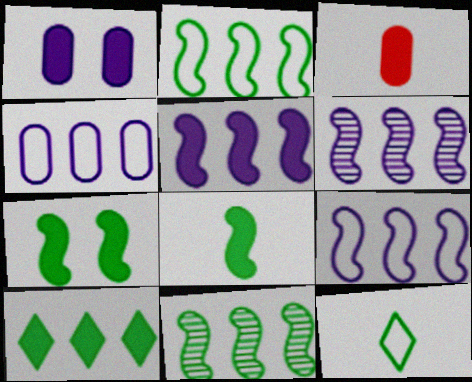[[5, 6, 9]]